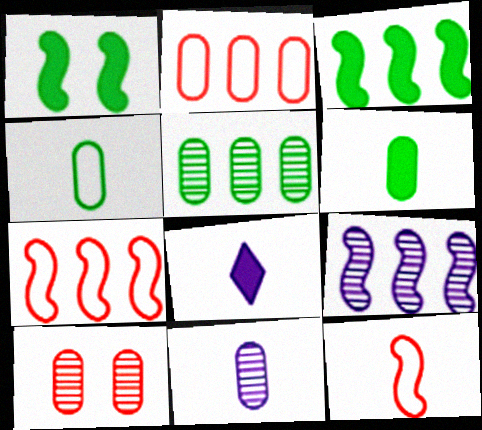[[1, 9, 12], 
[3, 7, 9], 
[5, 10, 11]]